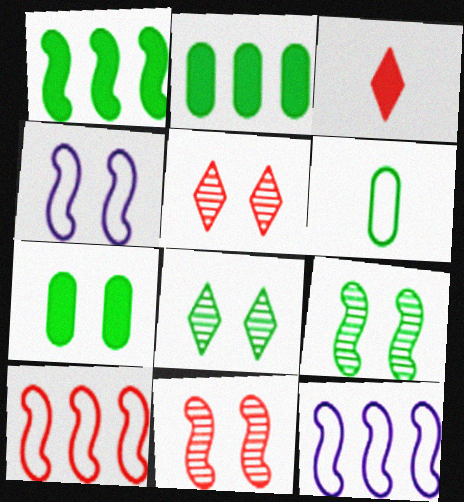[[1, 6, 8], 
[4, 5, 7]]